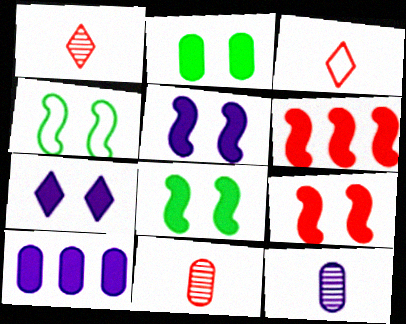[[1, 4, 10], 
[2, 7, 9], 
[5, 8, 9]]